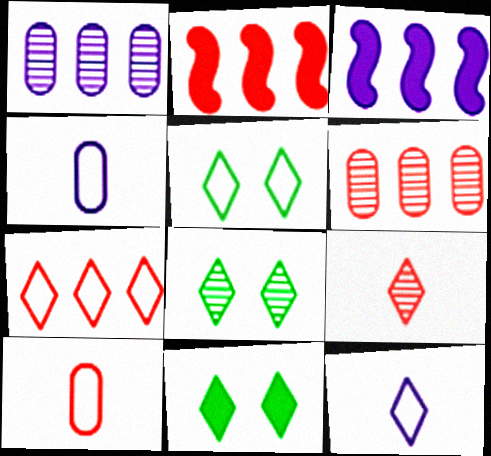[[2, 4, 8], 
[2, 6, 7], 
[3, 8, 10], 
[5, 7, 12], 
[5, 8, 11]]